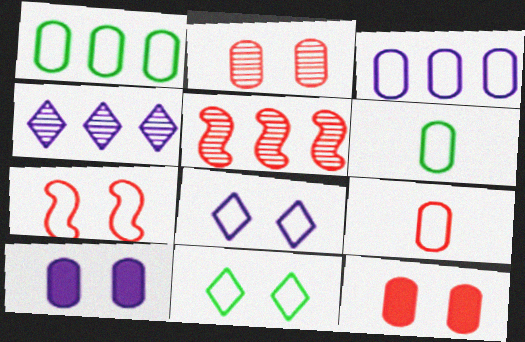[]